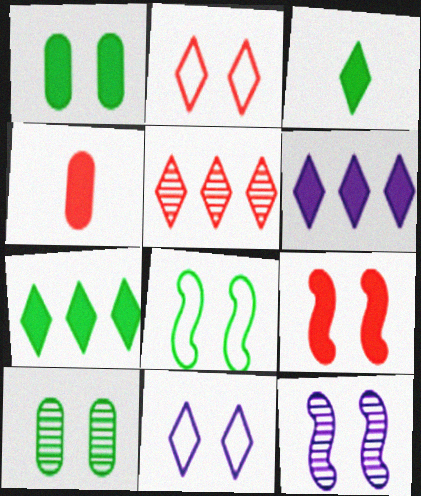[[1, 2, 12], 
[3, 5, 11], 
[8, 9, 12], 
[9, 10, 11]]